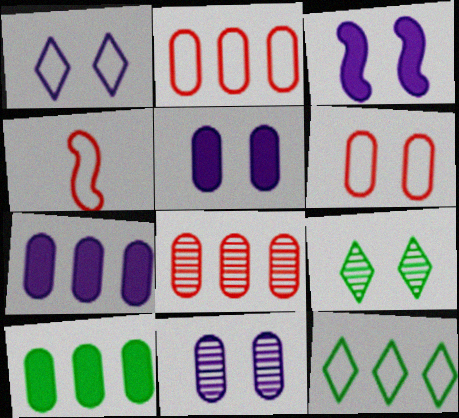[[1, 3, 11], 
[3, 6, 9], 
[4, 7, 9]]